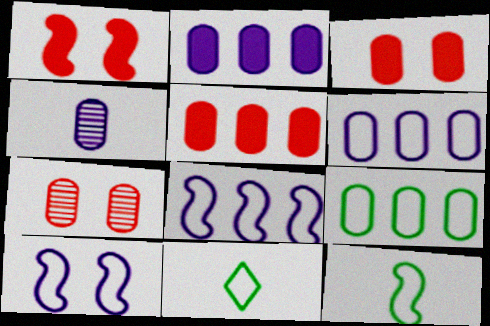[[3, 4, 9]]